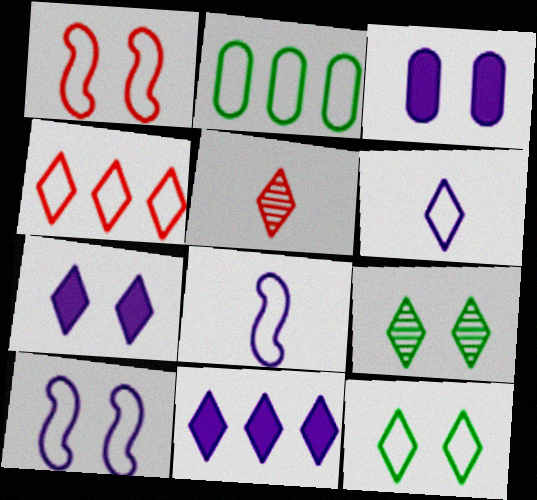[[1, 2, 6], 
[1, 3, 9], 
[4, 6, 12], 
[5, 11, 12]]